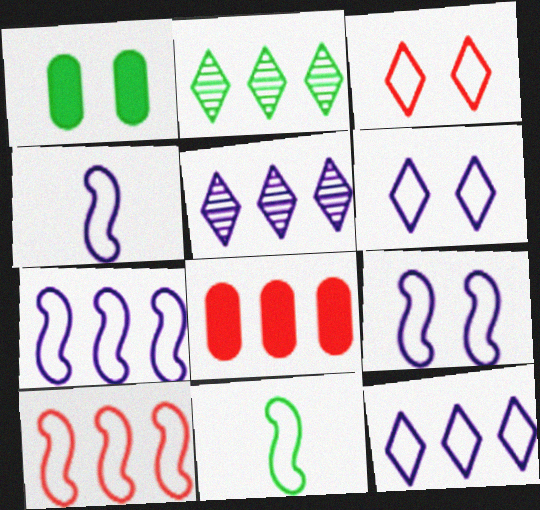[[1, 2, 11], 
[2, 7, 8], 
[4, 7, 9], 
[9, 10, 11]]